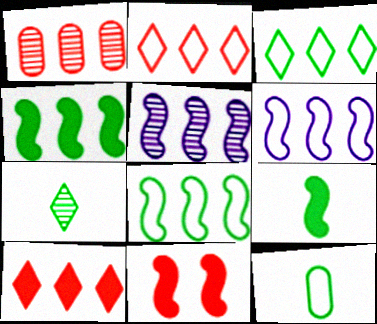[[7, 9, 12]]